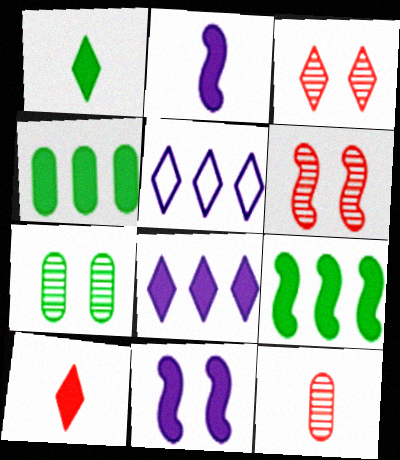[[1, 3, 5], 
[4, 10, 11]]